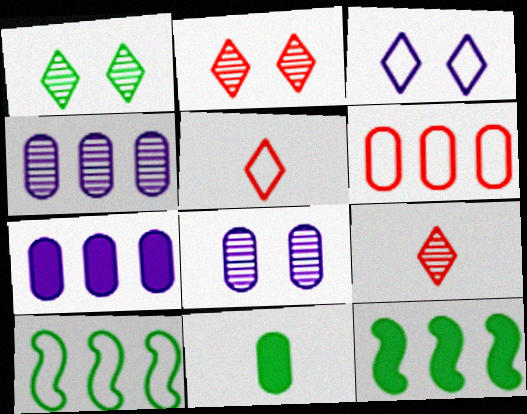[[1, 10, 11], 
[5, 8, 12], 
[6, 8, 11]]